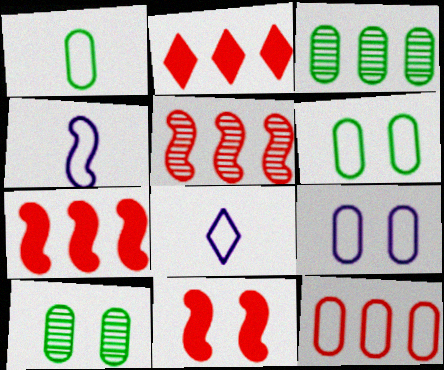[[1, 9, 12], 
[2, 4, 10], 
[2, 5, 12], 
[3, 8, 11], 
[7, 8, 10]]